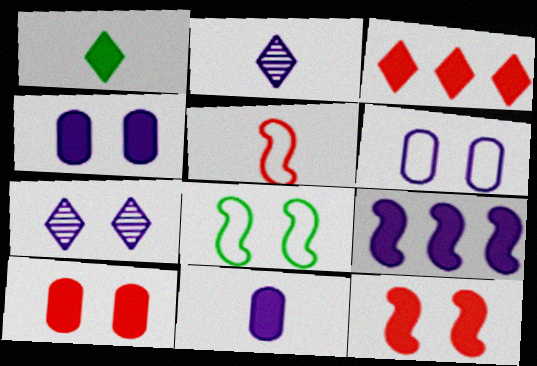[[1, 9, 10], 
[2, 6, 9], 
[7, 8, 10]]